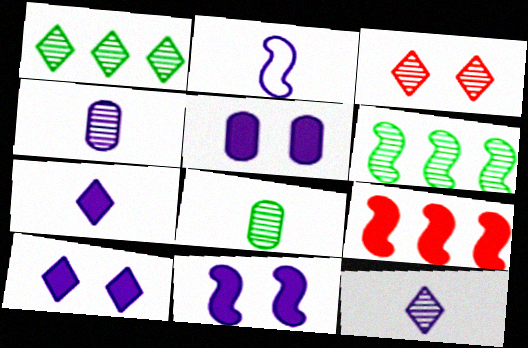[[1, 3, 12], 
[2, 4, 7], 
[3, 4, 6], 
[5, 10, 11]]